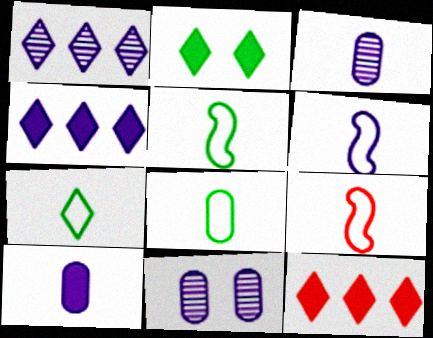[[4, 6, 11], 
[5, 6, 9], 
[5, 7, 8], 
[5, 11, 12]]